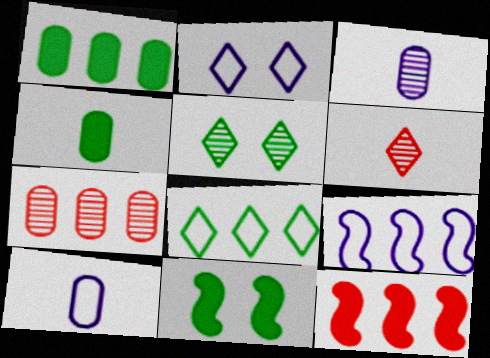[[2, 9, 10], 
[5, 10, 12]]